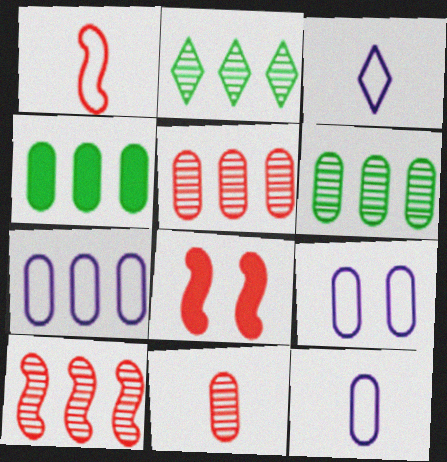[[1, 8, 10], 
[2, 8, 12], 
[3, 6, 8], 
[4, 5, 7], 
[4, 9, 11], 
[7, 9, 12]]